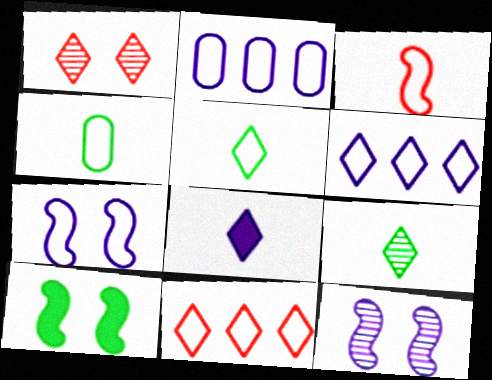[[2, 8, 12], 
[4, 7, 11]]